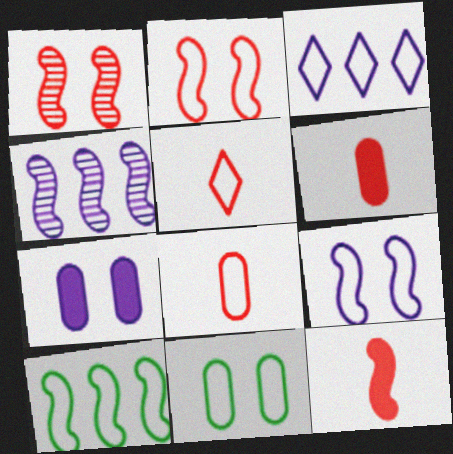[]